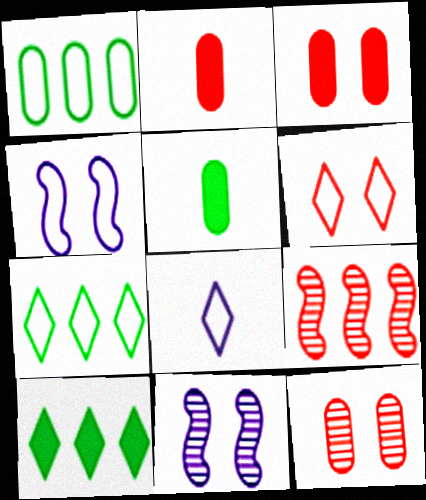[[2, 6, 9], 
[2, 7, 11], 
[6, 7, 8]]